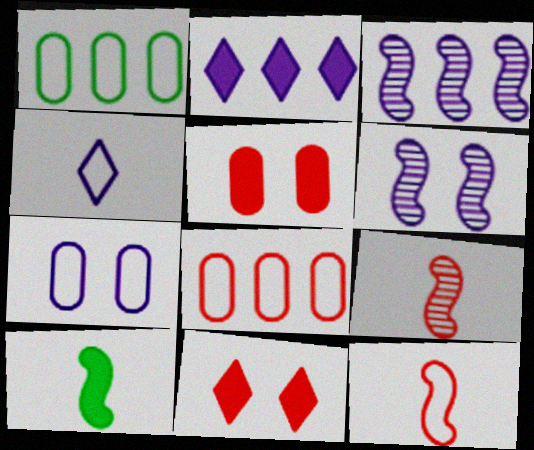[[2, 5, 10], 
[8, 9, 11]]